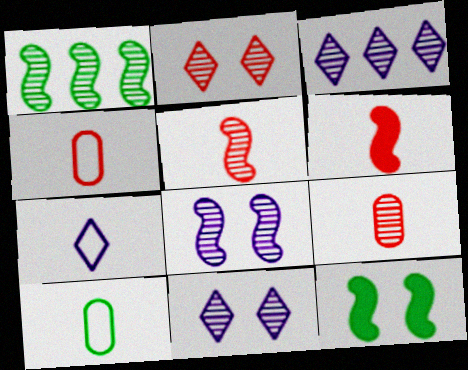[[1, 5, 8], 
[1, 9, 11], 
[3, 4, 12]]